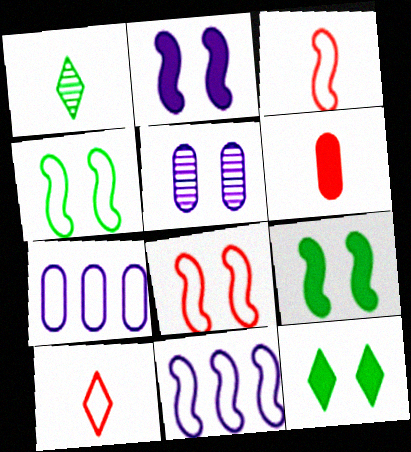[[3, 4, 11], 
[4, 7, 10], 
[5, 8, 12]]